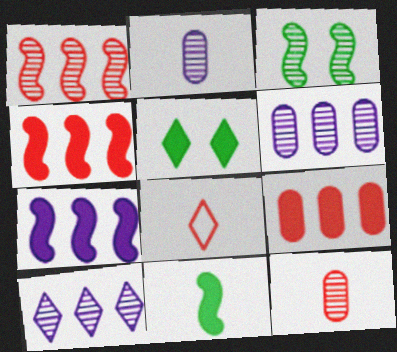[[2, 8, 11], 
[3, 10, 12], 
[5, 8, 10]]